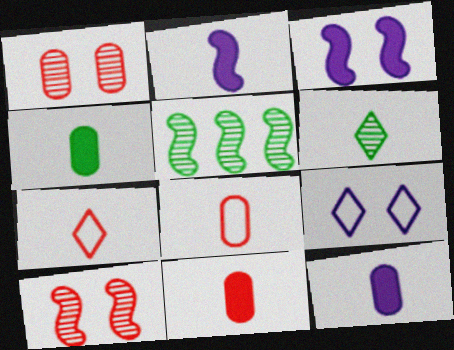[[2, 6, 8], 
[4, 11, 12], 
[5, 9, 11]]